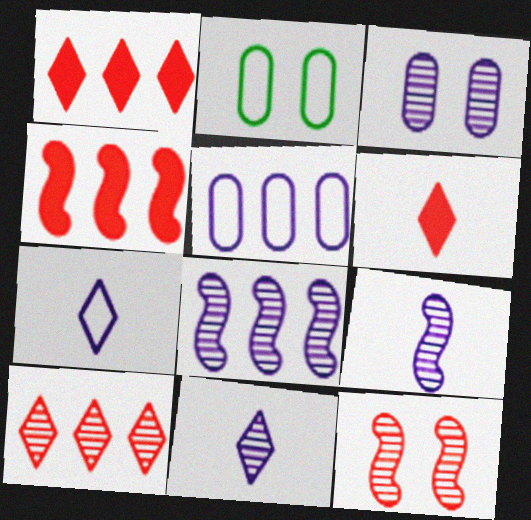[[1, 2, 9], 
[2, 4, 11], 
[2, 6, 8], 
[3, 8, 11]]